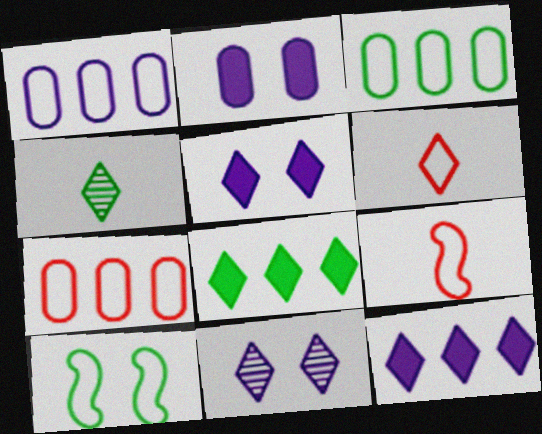[[1, 3, 7], 
[1, 6, 10], 
[6, 8, 11]]